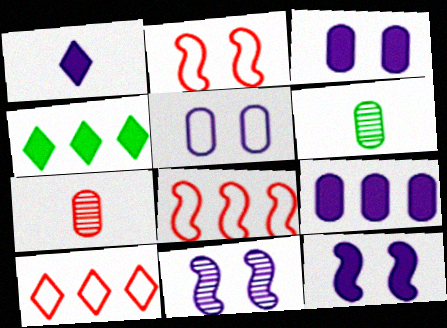[[1, 9, 12], 
[6, 10, 12]]